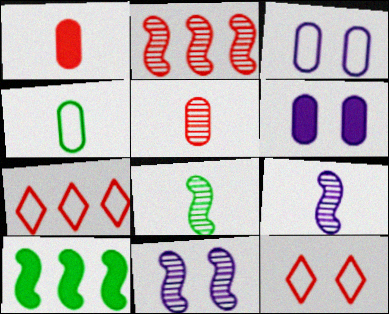[[1, 2, 12], 
[2, 8, 11], 
[6, 7, 8]]